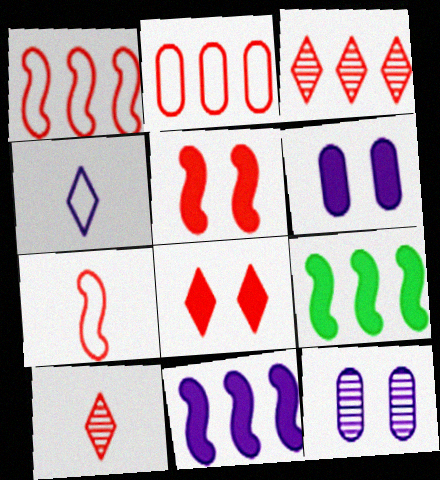[[2, 5, 10], 
[4, 11, 12]]